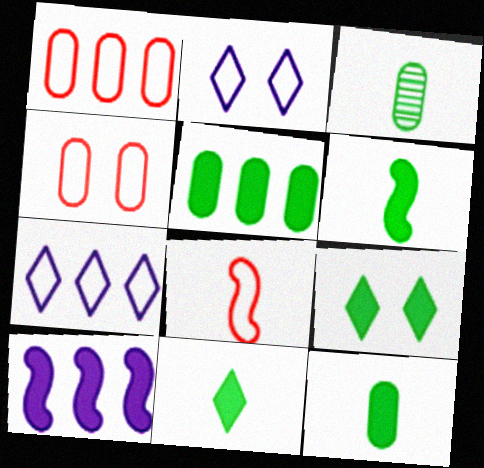[[5, 6, 9], 
[6, 11, 12]]